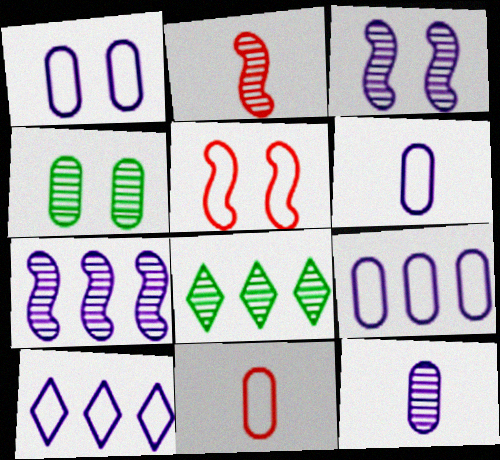[[1, 6, 9]]